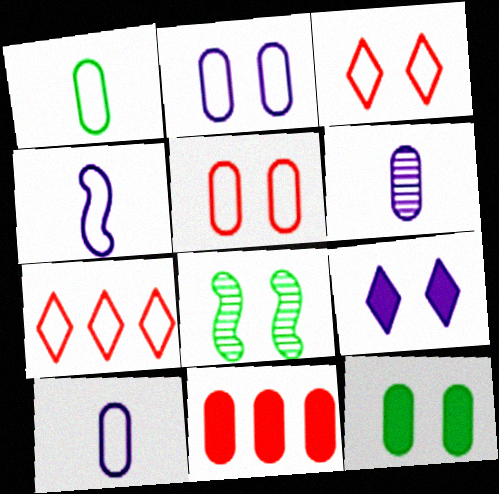[[5, 8, 9]]